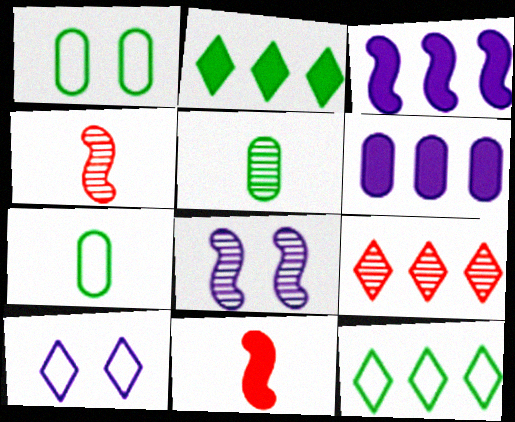[[5, 8, 9]]